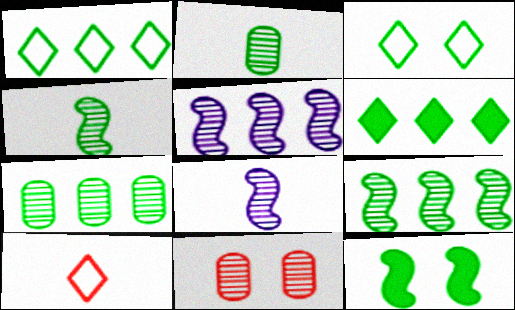[[1, 2, 12]]